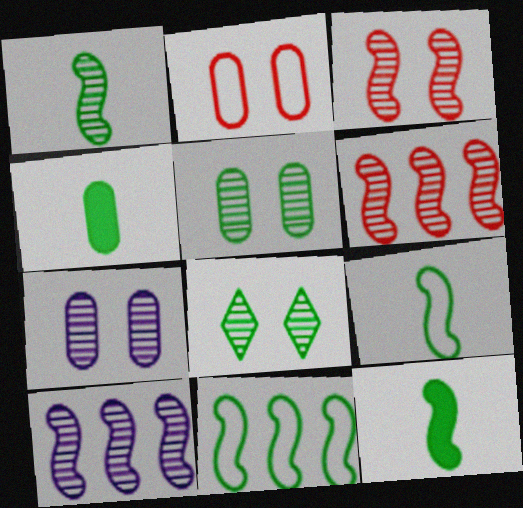[[1, 3, 10], 
[1, 9, 12], 
[3, 7, 8], 
[4, 8, 11]]